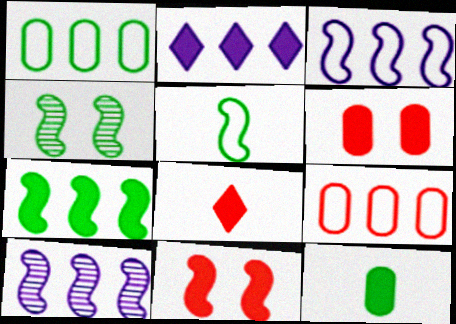[[2, 11, 12], 
[4, 5, 7], 
[5, 10, 11]]